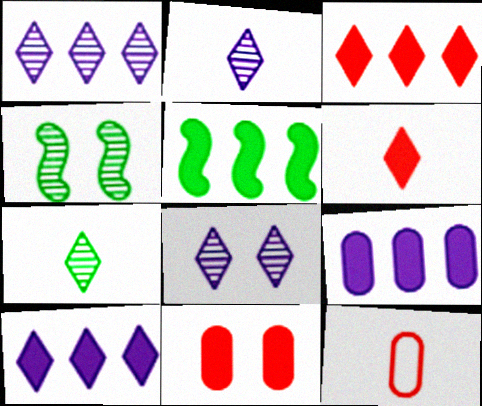[[1, 2, 8], 
[3, 5, 9], 
[4, 10, 12], 
[5, 8, 12]]